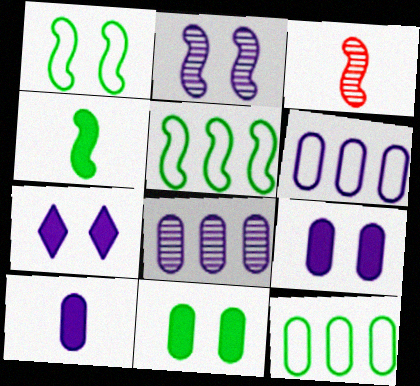[[3, 7, 12]]